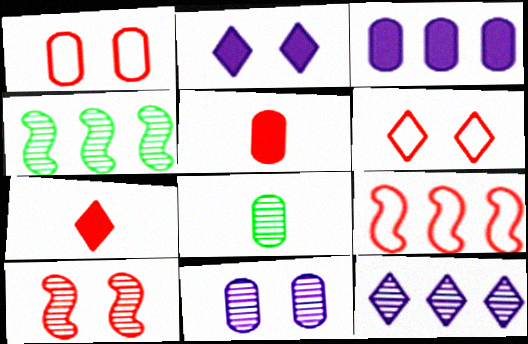[[1, 3, 8], 
[2, 8, 9], 
[8, 10, 12]]